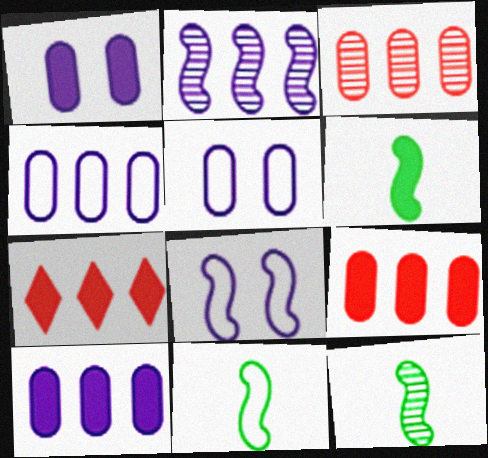[[1, 6, 7], 
[5, 7, 12], 
[6, 11, 12]]